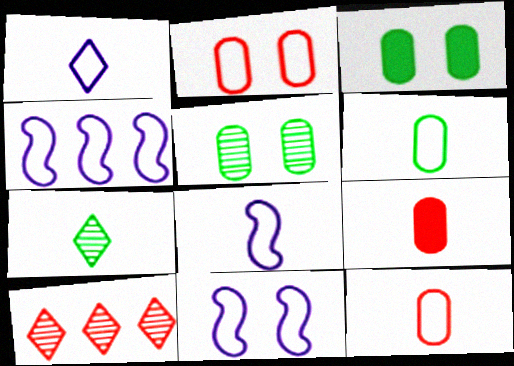[[3, 8, 10], 
[4, 8, 11], 
[7, 8, 9]]